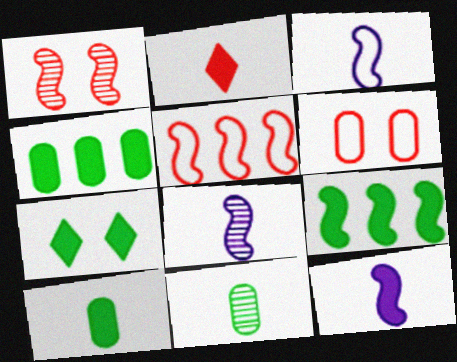[[1, 3, 9], 
[2, 3, 11], 
[2, 10, 12], 
[3, 8, 12], 
[7, 9, 10]]